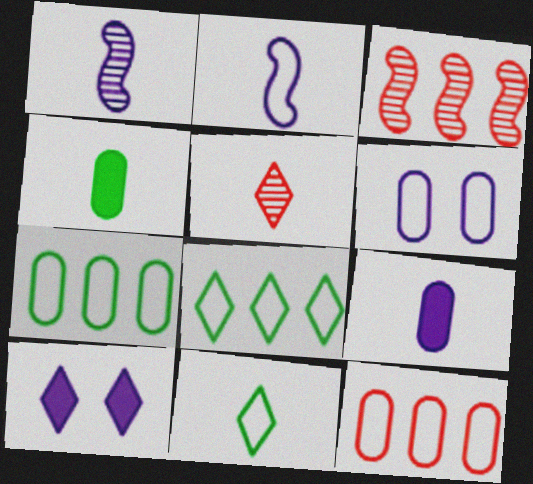[[2, 4, 5], 
[5, 8, 10]]